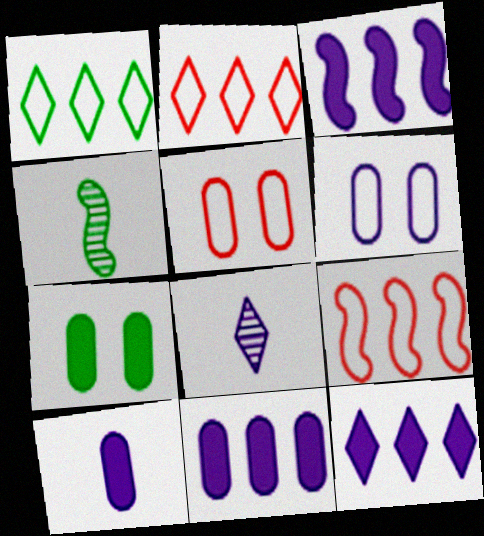[[1, 4, 7], 
[3, 6, 8], 
[3, 11, 12], 
[4, 5, 12], 
[7, 8, 9]]